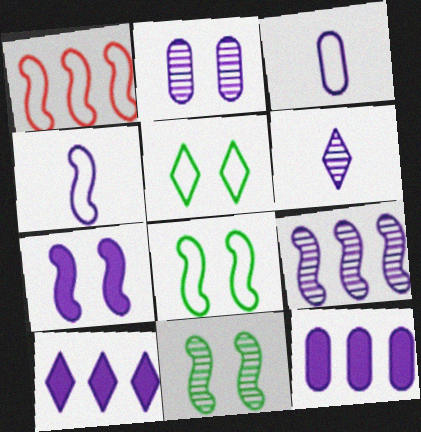[[1, 3, 5], 
[1, 4, 8], 
[2, 3, 12], 
[2, 4, 10], 
[2, 6, 9], 
[4, 7, 9]]